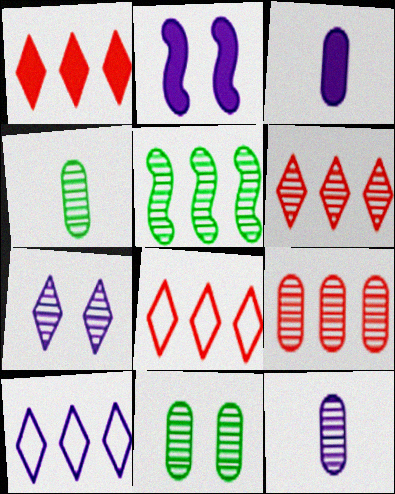[[1, 6, 8], 
[2, 4, 8], 
[2, 10, 12], 
[9, 11, 12]]